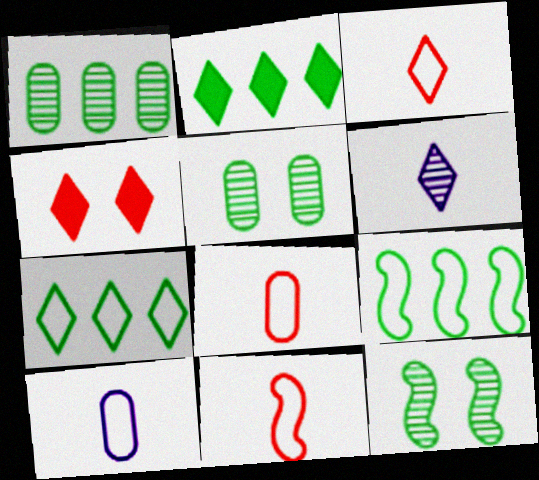[[1, 2, 9], 
[3, 8, 11], 
[4, 6, 7]]